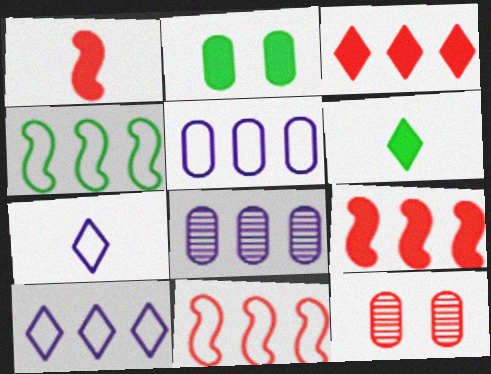[[3, 4, 8]]